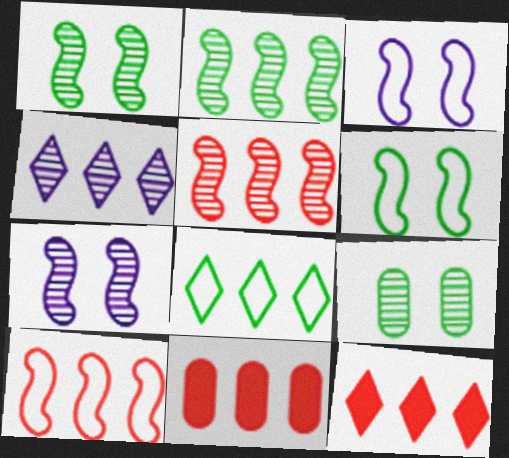[[4, 8, 12]]